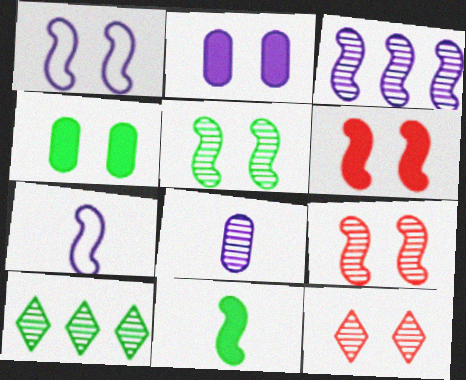[[1, 4, 12], 
[1, 5, 6], 
[8, 9, 10]]